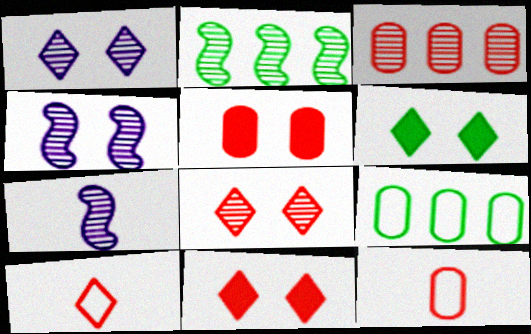[[3, 5, 12], 
[7, 9, 11]]